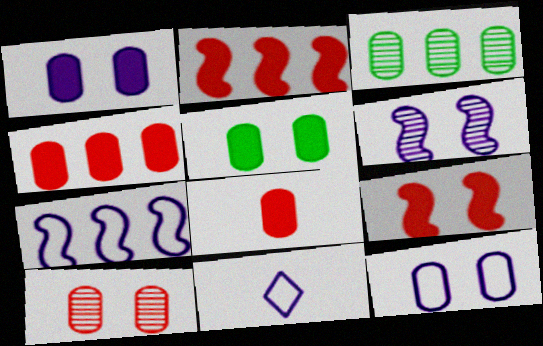[[3, 8, 12], 
[3, 9, 11], 
[5, 10, 12], 
[7, 11, 12]]